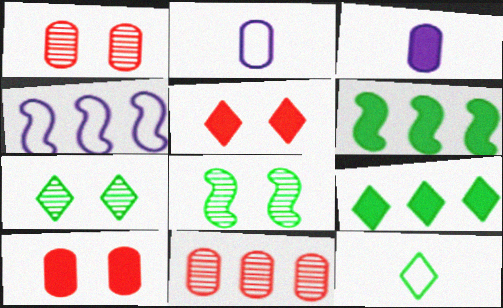[[3, 5, 6], 
[4, 9, 11], 
[7, 9, 12]]